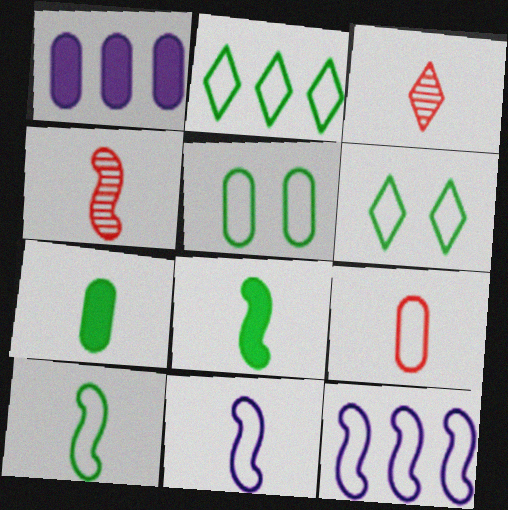[[1, 4, 6], 
[2, 5, 10], 
[3, 7, 11], 
[4, 8, 11], 
[6, 9, 12]]